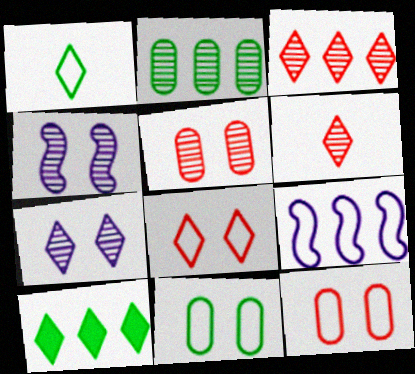[[1, 9, 12], 
[2, 4, 6]]